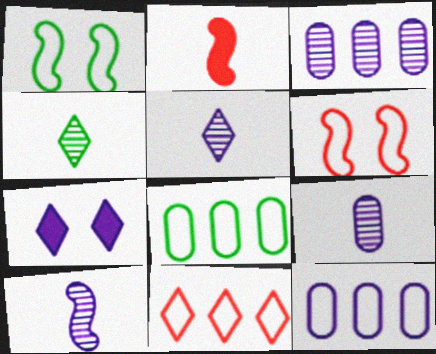[[4, 7, 11], 
[5, 9, 10], 
[7, 10, 12]]